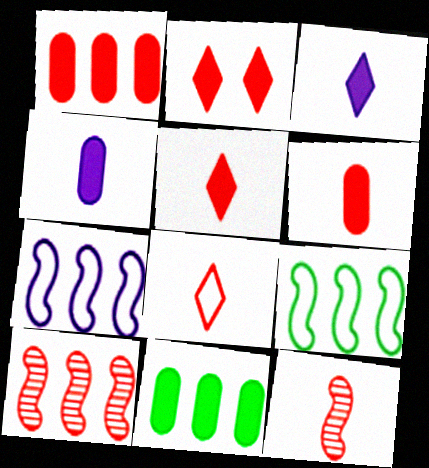[[6, 8, 12]]